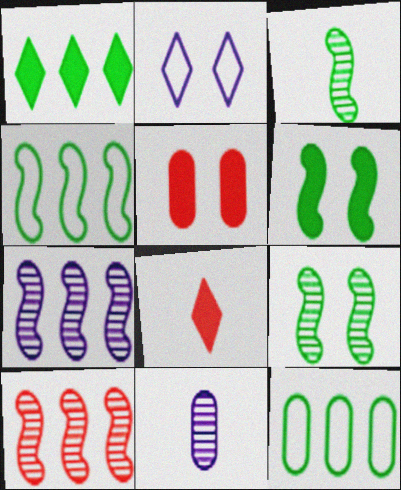[[2, 5, 9], 
[3, 4, 6], 
[5, 11, 12]]